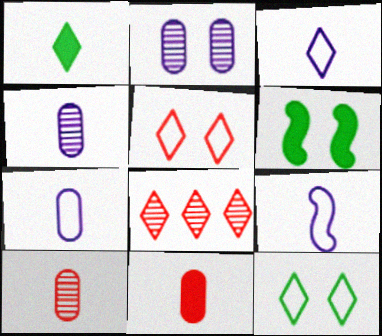[[1, 9, 10], 
[2, 5, 6], 
[3, 7, 9], 
[6, 7, 8]]